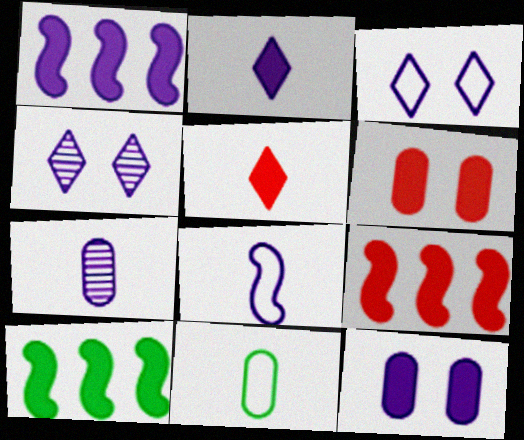[[1, 2, 12], 
[1, 3, 7], 
[1, 9, 10], 
[2, 6, 10], 
[2, 7, 8], 
[4, 9, 11], 
[5, 6, 9], 
[5, 10, 12]]